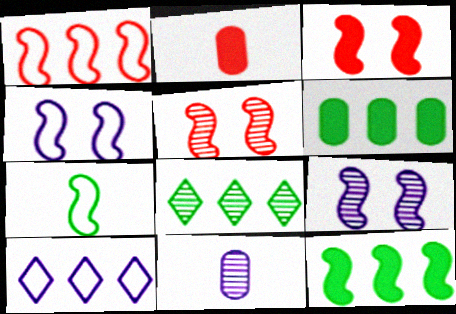[[1, 4, 7], 
[2, 4, 8], 
[5, 8, 11]]